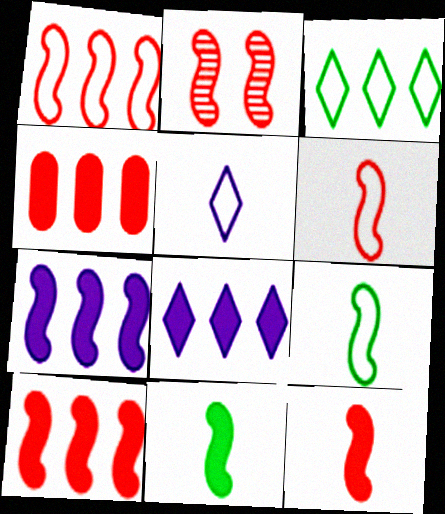[[1, 2, 12], 
[2, 6, 10], 
[2, 7, 9]]